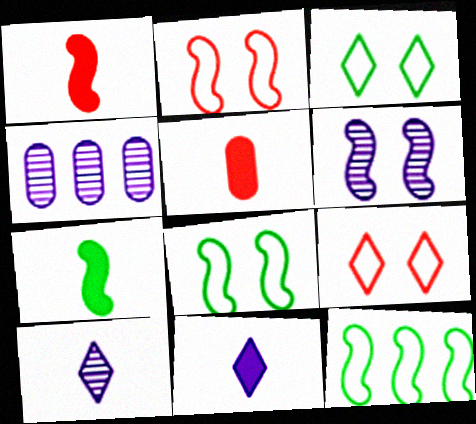[[1, 3, 4], 
[1, 6, 12], 
[4, 6, 10], 
[4, 7, 9], 
[5, 7, 11]]